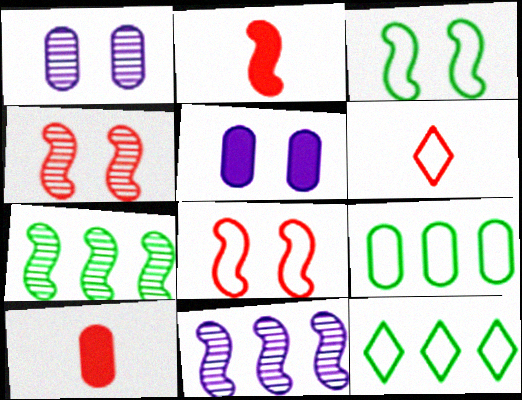[[1, 2, 12], 
[1, 9, 10], 
[2, 3, 11], 
[5, 6, 7]]